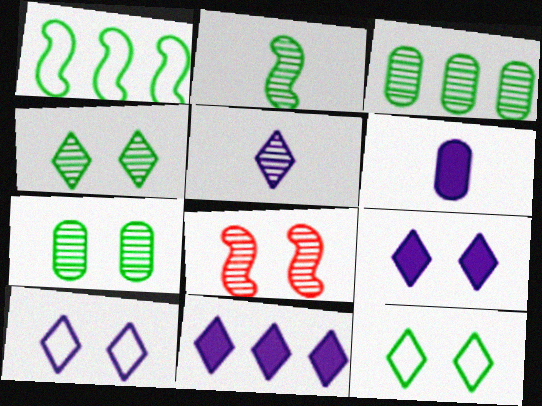[[2, 3, 4], 
[3, 5, 8], 
[5, 10, 11]]